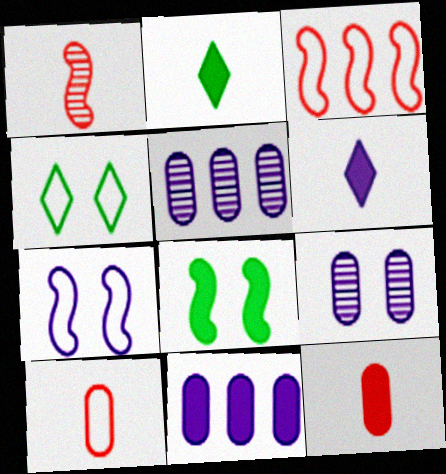[[1, 4, 11], 
[2, 3, 9], 
[5, 6, 7]]